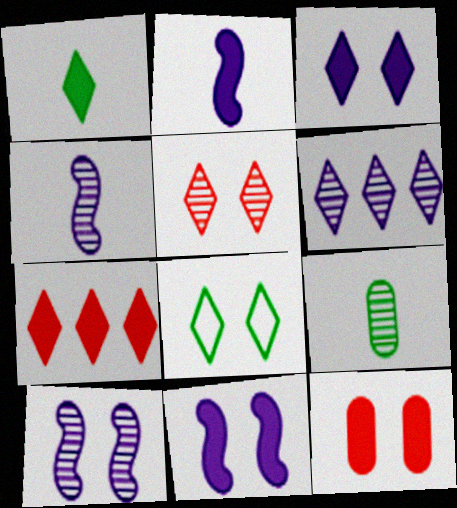[[1, 3, 7], 
[3, 5, 8], 
[8, 10, 12]]